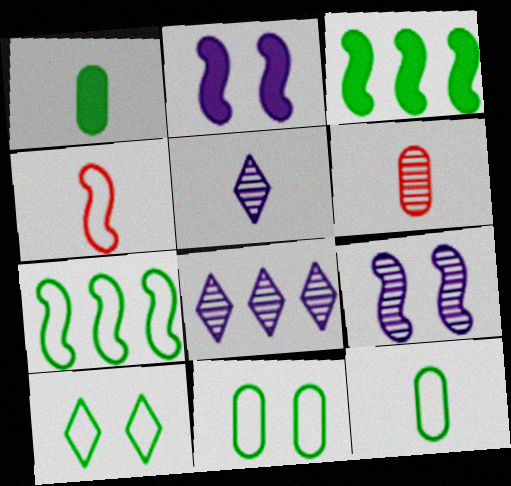[[1, 4, 5], 
[3, 4, 9], 
[7, 10, 12]]